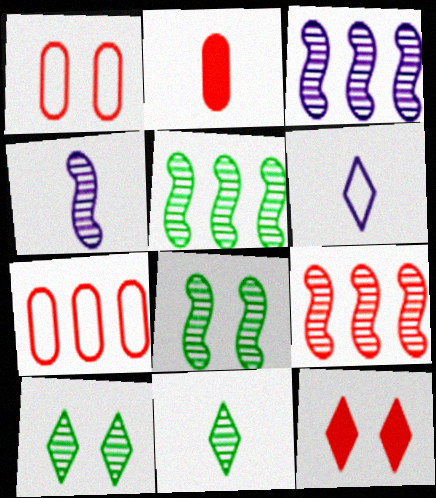[[3, 5, 9], 
[4, 8, 9]]